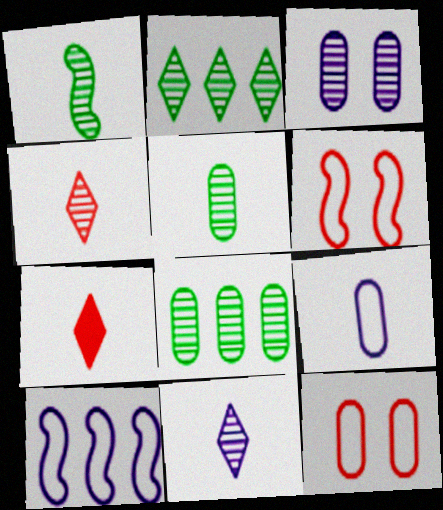[[1, 7, 9]]